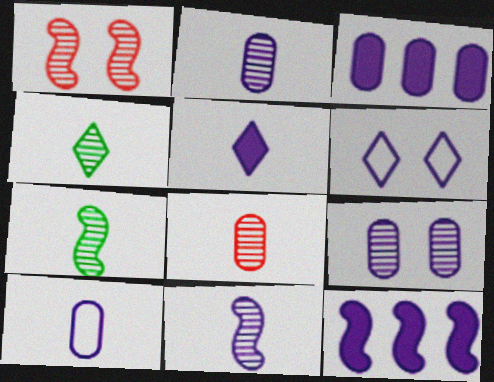[[2, 6, 12], 
[3, 6, 11], 
[3, 9, 10], 
[4, 8, 11], 
[5, 10, 11]]